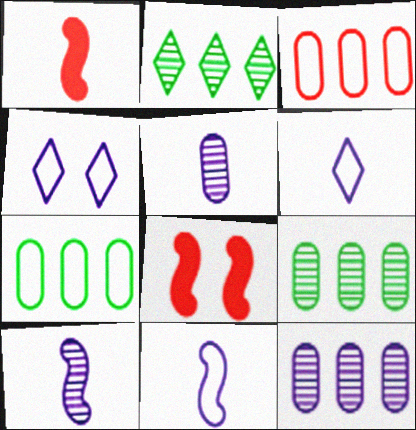[[1, 4, 9], 
[6, 8, 9]]